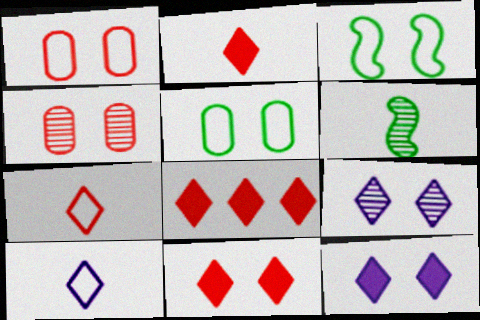[[2, 8, 11], 
[3, 4, 12]]